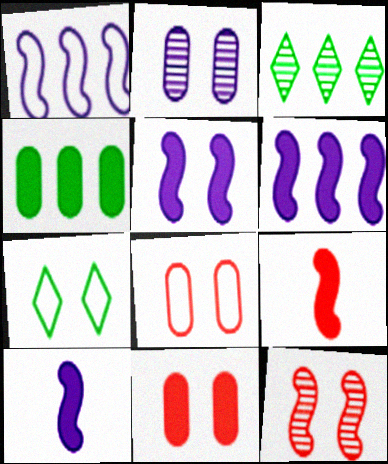[[3, 8, 10], 
[5, 6, 10]]